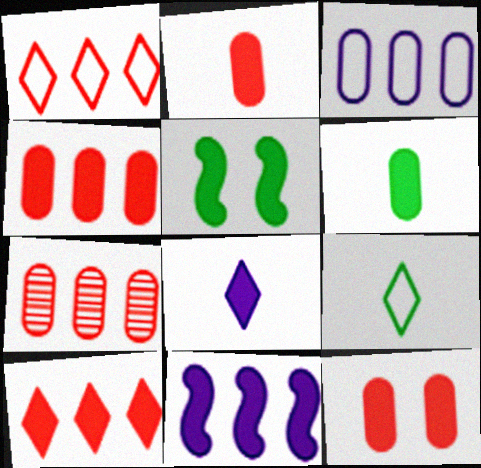[[2, 4, 12], 
[4, 5, 8]]